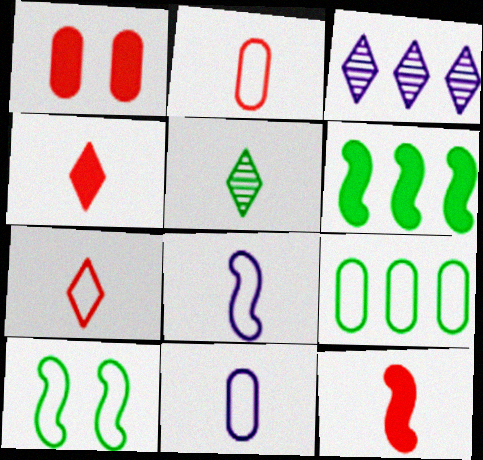[[5, 11, 12]]